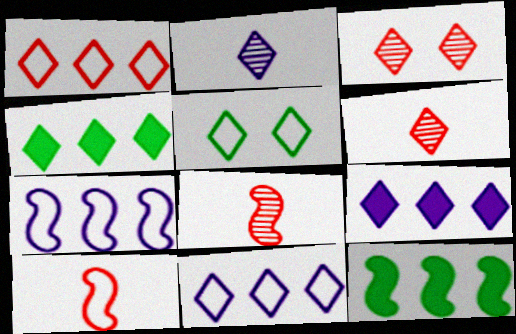[[5, 6, 9]]